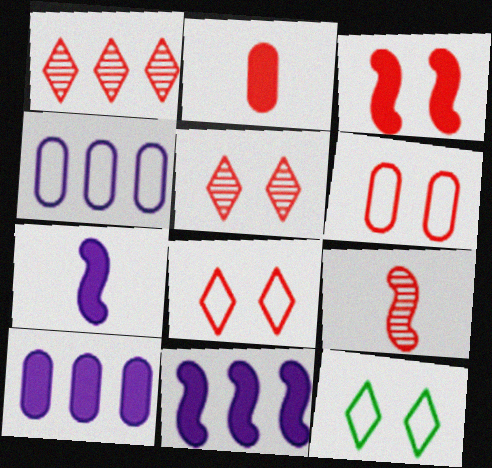[[3, 5, 6], 
[9, 10, 12]]